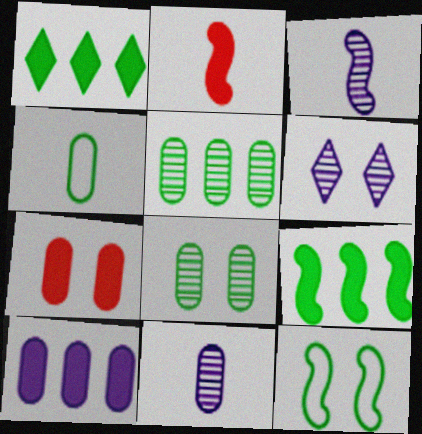[[6, 7, 12]]